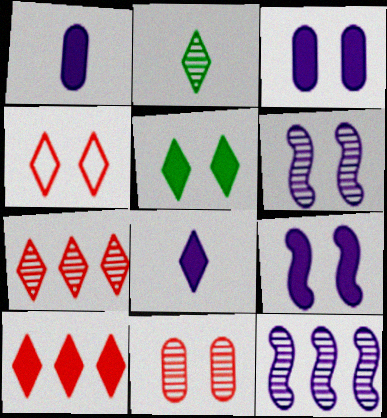[[2, 11, 12], 
[5, 8, 10]]